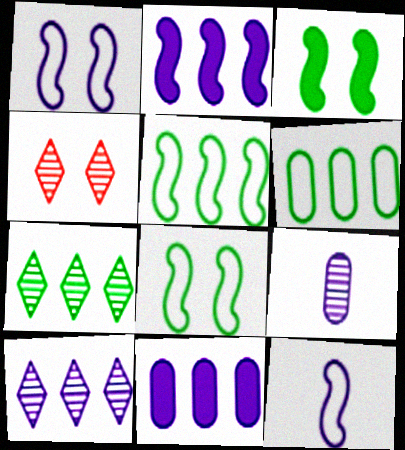[]